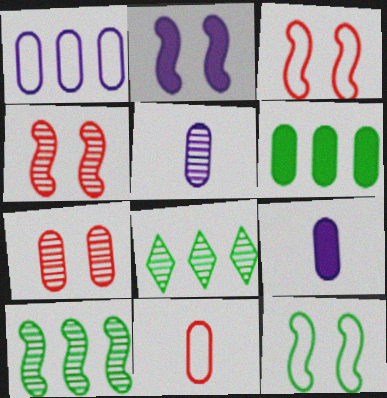[[2, 4, 12], 
[2, 8, 11], 
[3, 8, 9], 
[4, 5, 8]]